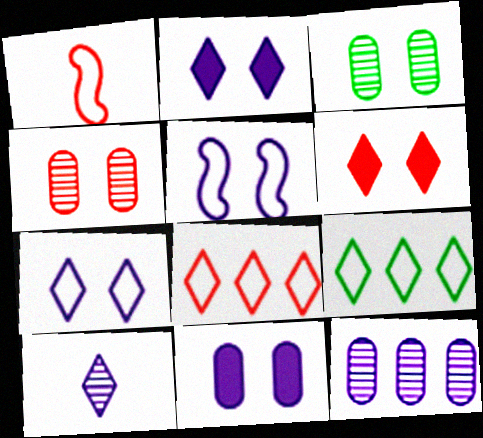[[3, 5, 6], 
[6, 9, 10]]